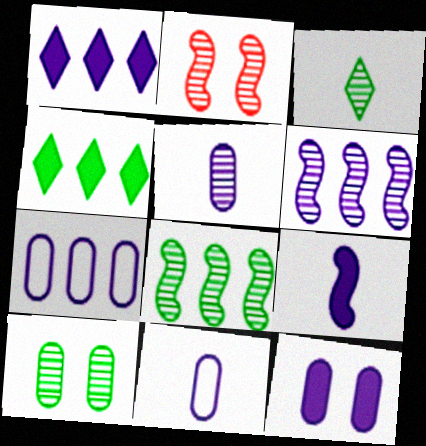[[1, 6, 7], 
[1, 9, 12], 
[2, 4, 11], 
[3, 8, 10], 
[5, 7, 12]]